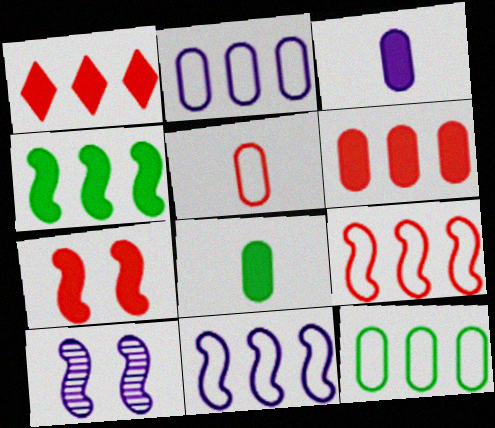[]